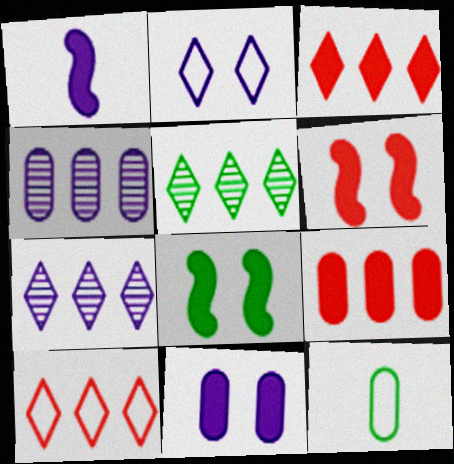[[1, 2, 4], 
[5, 8, 12], 
[6, 7, 12]]